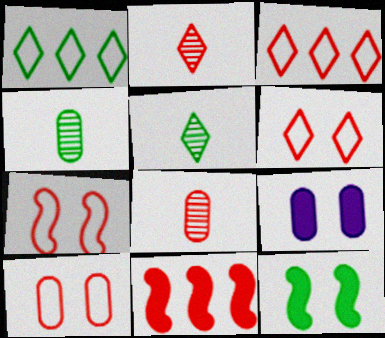[[1, 4, 12], 
[2, 10, 11], 
[6, 7, 10], 
[6, 8, 11]]